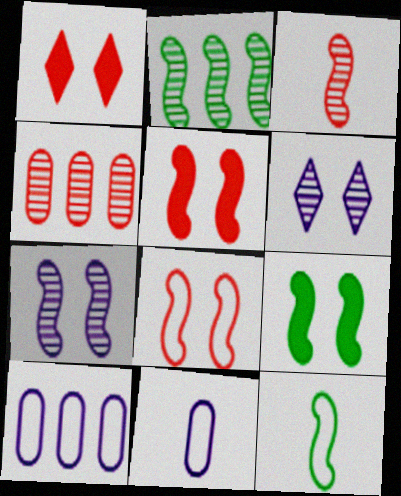[[1, 2, 11], 
[2, 3, 7], 
[2, 9, 12], 
[7, 8, 9]]